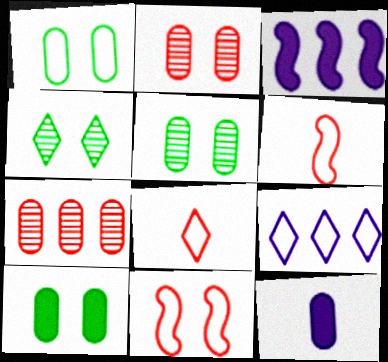[[1, 5, 10], 
[1, 6, 9], 
[1, 7, 12], 
[3, 5, 8]]